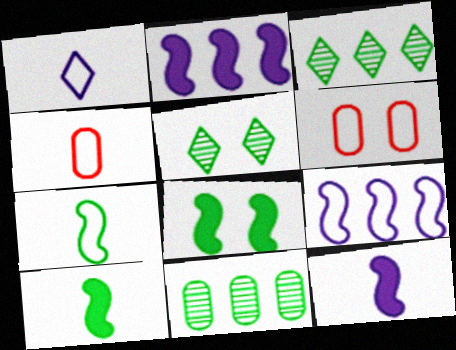[[1, 4, 7], 
[2, 4, 5], 
[3, 6, 12]]